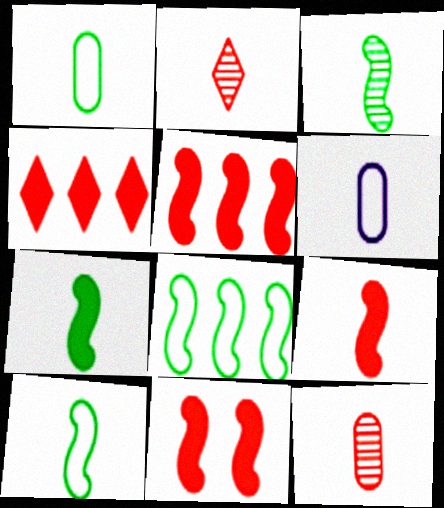[[2, 6, 7], 
[3, 7, 10], 
[5, 9, 11]]